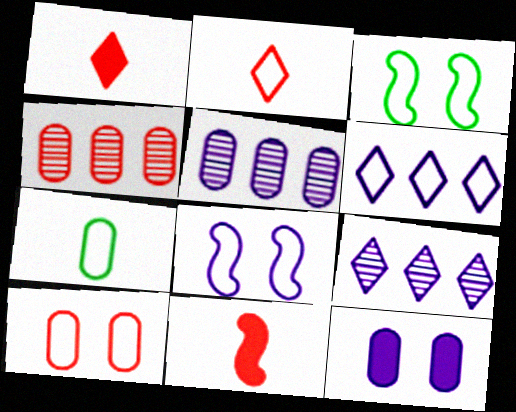[[1, 3, 5], 
[4, 7, 12]]